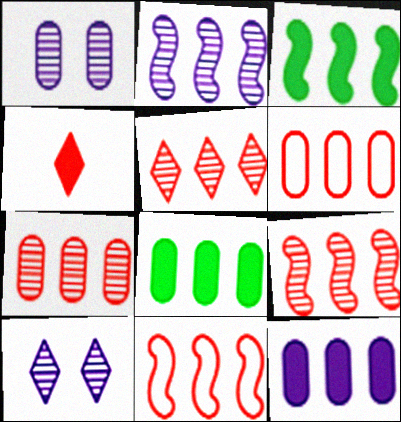[[2, 3, 11], 
[5, 7, 9]]